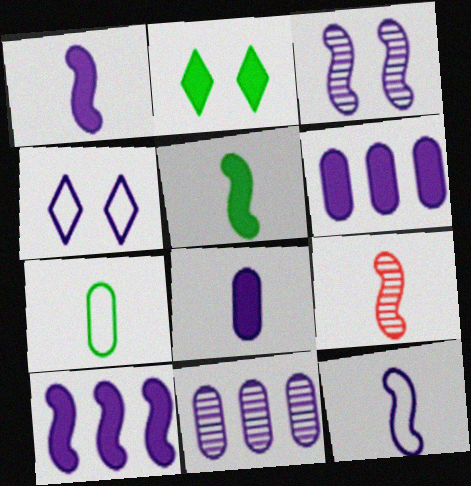[[1, 4, 11], 
[3, 10, 12], 
[5, 9, 12]]